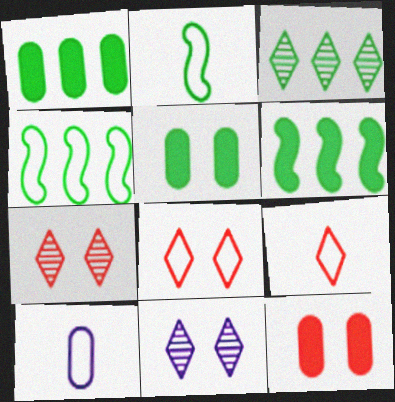[[1, 3, 4], 
[2, 3, 5], 
[2, 9, 10], 
[4, 8, 10], 
[6, 7, 10]]